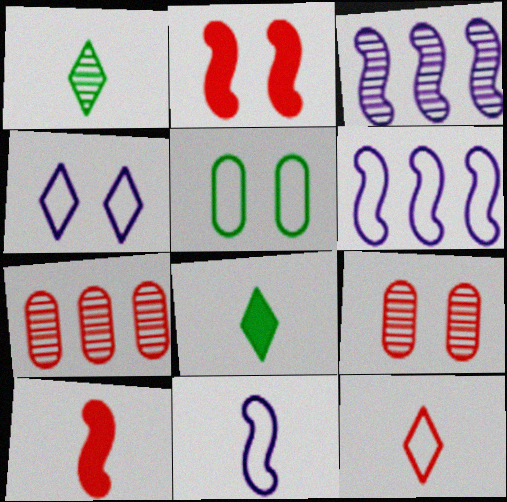[[1, 3, 9], 
[2, 7, 12], 
[5, 6, 12], 
[6, 8, 9]]